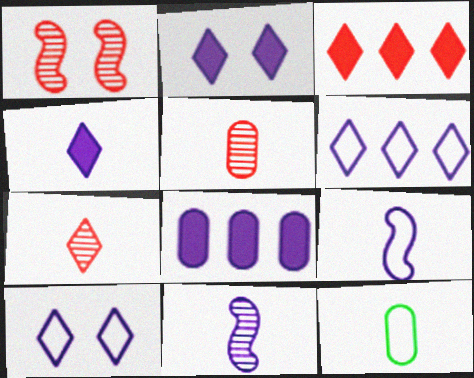[[8, 10, 11]]